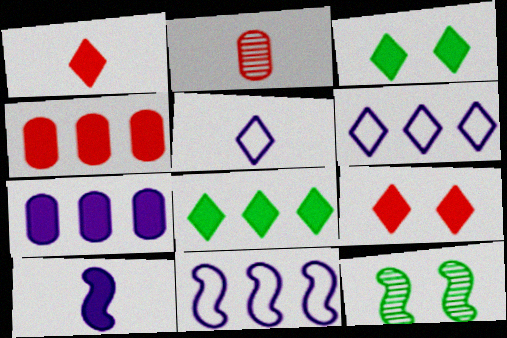[[2, 3, 11], 
[3, 4, 10], 
[4, 5, 12]]